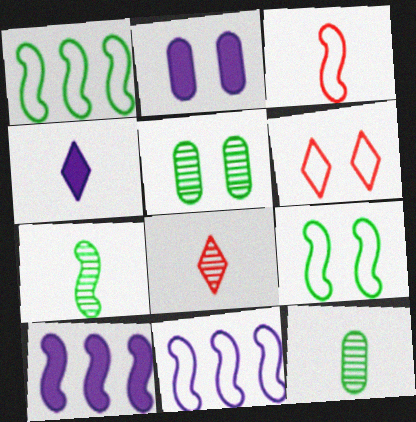[[1, 2, 8], 
[2, 4, 10], 
[3, 4, 12], 
[3, 9, 11], 
[6, 10, 12]]